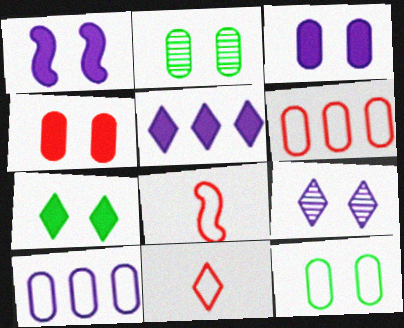[[1, 4, 7], 
[2, 5, 8]]